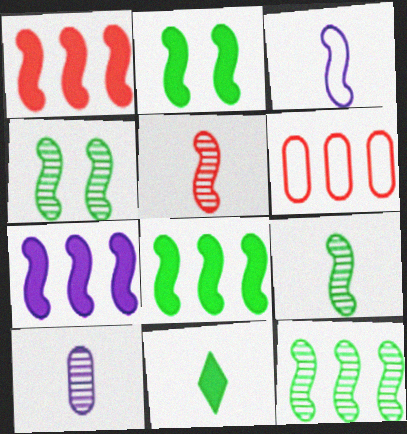[[1, 3, 4], 
[1, 7, 8], 
[4, 9, 12]]